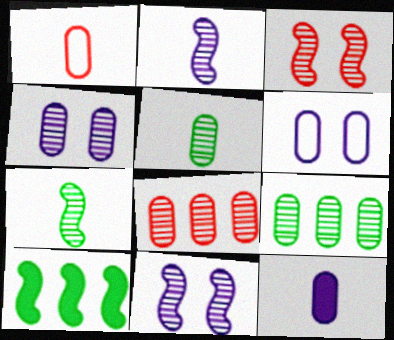[[1, 5, 12], 
[4, 5, 8]]